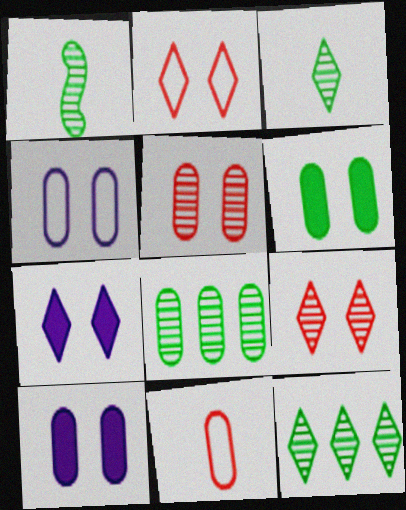[[4, 5, 6], 
[8, 10, 11]]